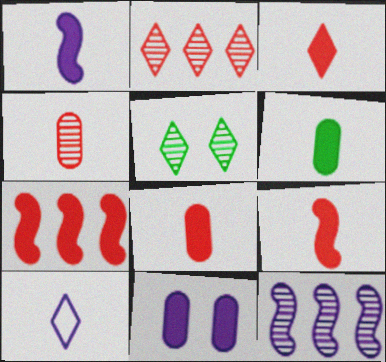[[1, 3, 6], 
[3, 8, 9], 
[4, 5, 12], 
[10, 11, 12]]